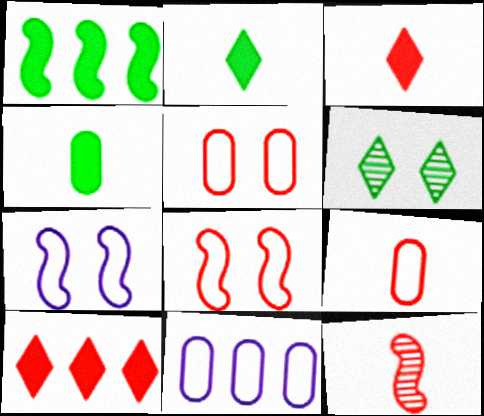[[1, 7, 12], 
[3, 9, 12], 
[5, 10, 12]]